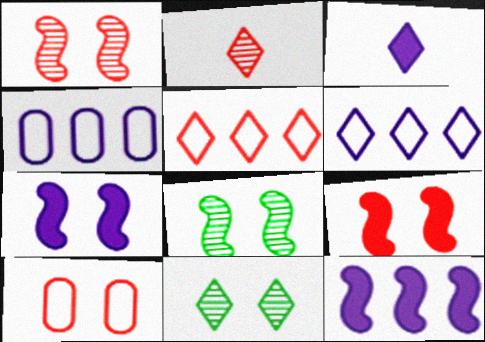[[3, 5, 11], 
[7, 10, 11]]